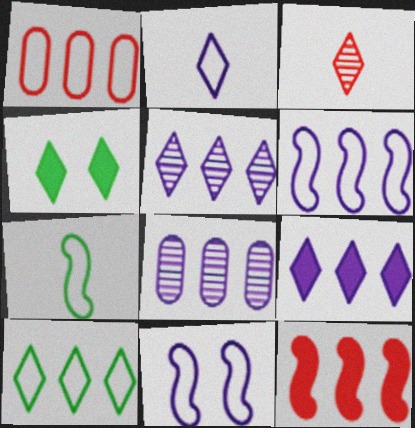[[1, 6, 10], 
[6, 8, 9], 
[8, 10, 12]]